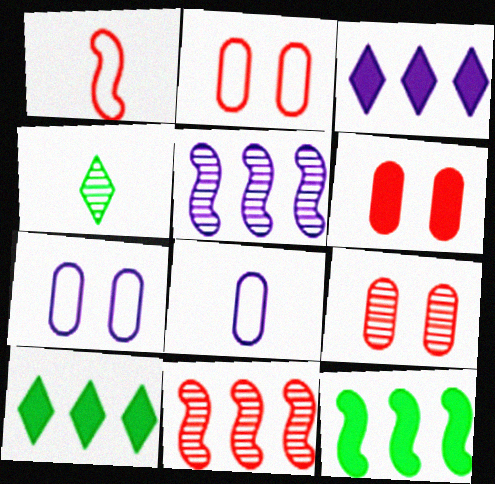[[2, 6, 9], 
[4, 5, 9]]